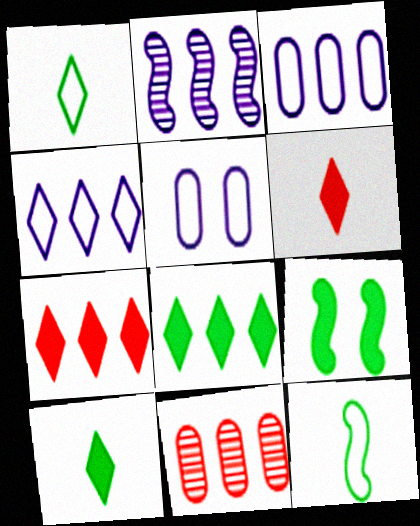[]